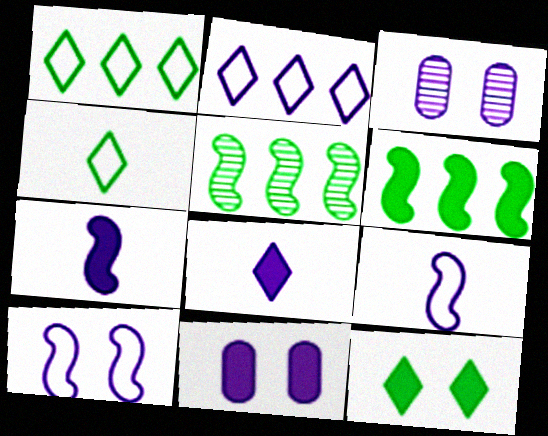[[2, 3, 7]]